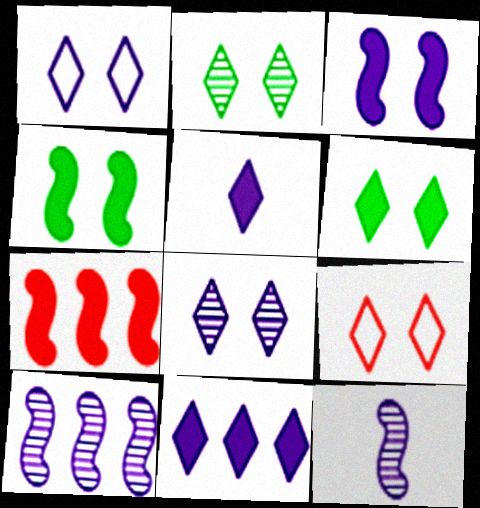[[6, 8, 9]]